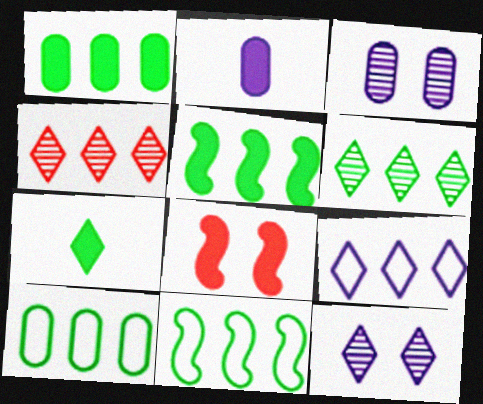[[1, 6, 11], 
[5, 6, 10]]